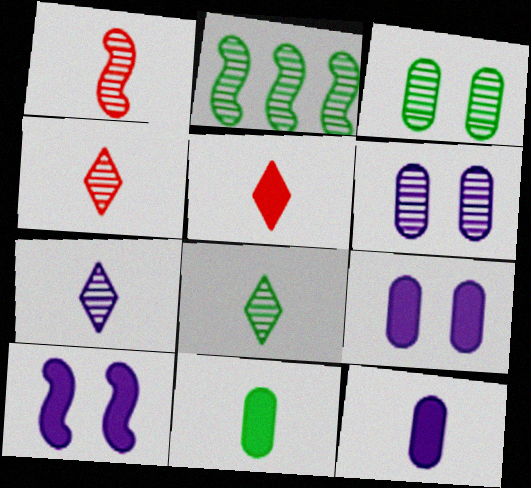[[2, 3, 8], 
[2, 4, 6], 
[4, 7, 8]]